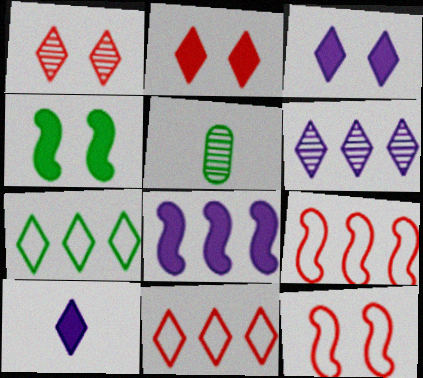[[1, 7, 10], 
[3, 5, 9], 
[4, 5, 7]]